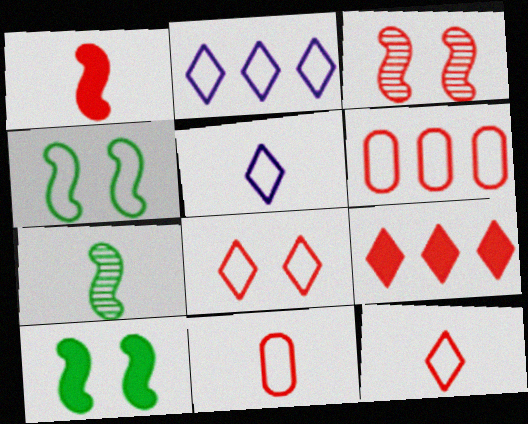[[2, 4, 11], 
[3, 9, 11], 
[4, 5, 6]]